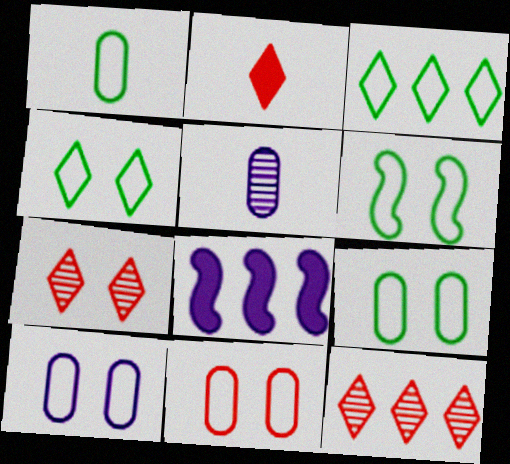[[1, 3, 6], 
[1, 7, 8], 
[4, 6, 9], 
[9, 10, 11]]